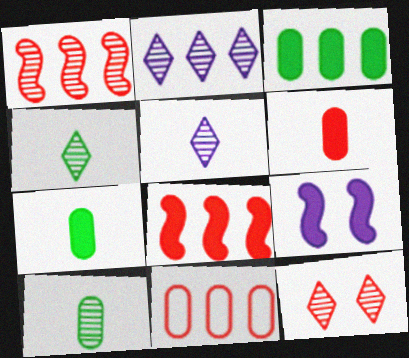[[2, 4, 12], 
[4, 9, 11]]